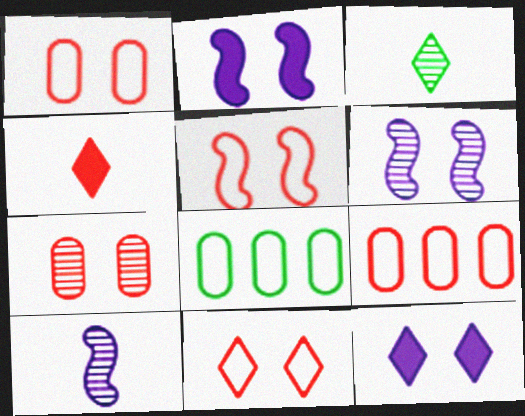[[1, 5, 11], 
[2, 3, 9], 
[4, 6, 8]]